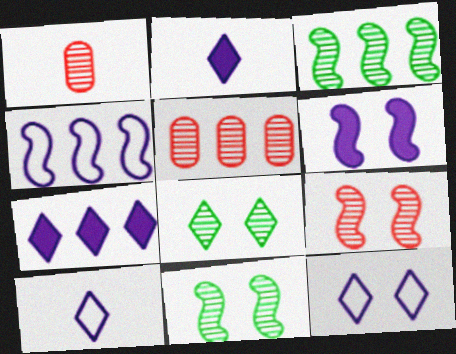[]